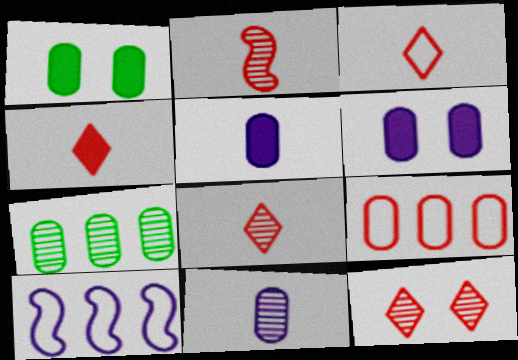[[1, 8, 10], 
[1, 9, 11], 
[3, 4, 8]]